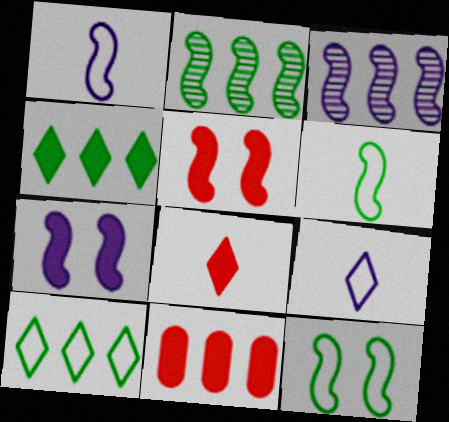[[1, 2, 5], 
[1, 3, 7], 
[3, 5, 6], 
[3, 10, 11], 
[5, 8, 11]]